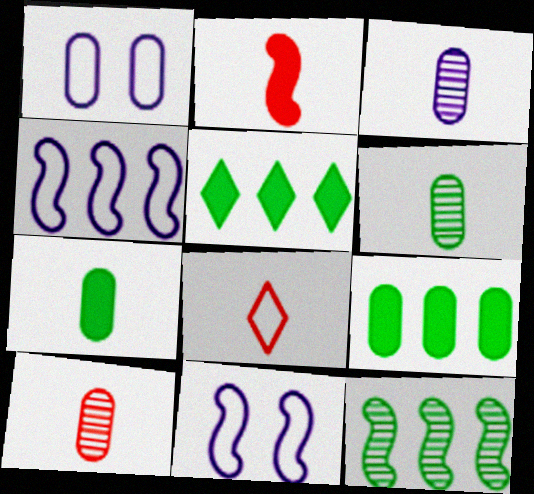[[1, 9, 10], 
[2, 8, 10], 
[2, 11, 12], 
[3, 6, 10], 
[5, 10, 11]]